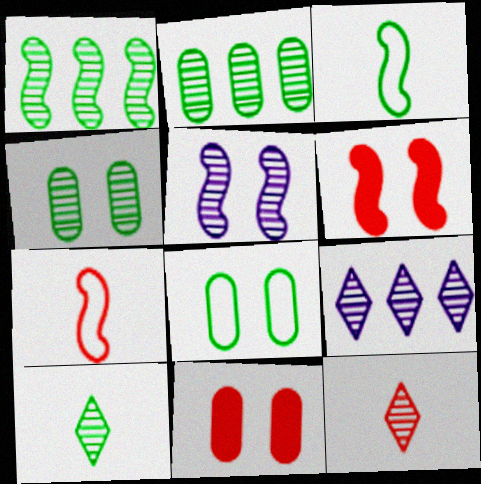[[1, 4, 10], 
[2, 5, 12], 
[3, 9, 11]]